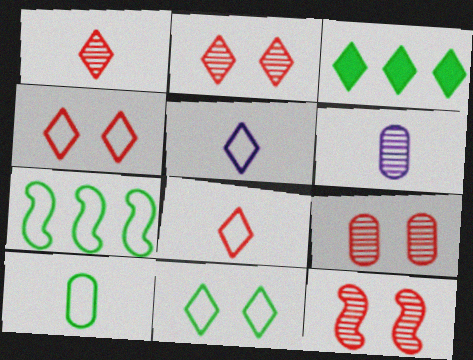[[2, 3, 5], 
[2, 9, 12], 
[7, 10, 11]]